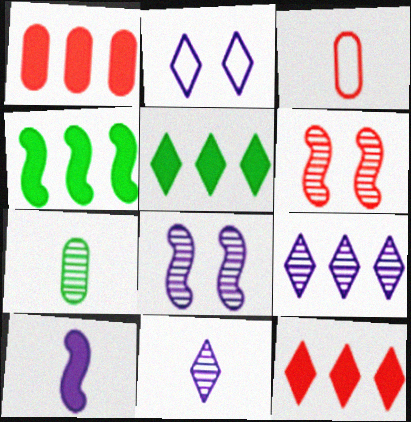[[3, 5, 8], 
[3, 6, 12], 
[6, 7, 9]]